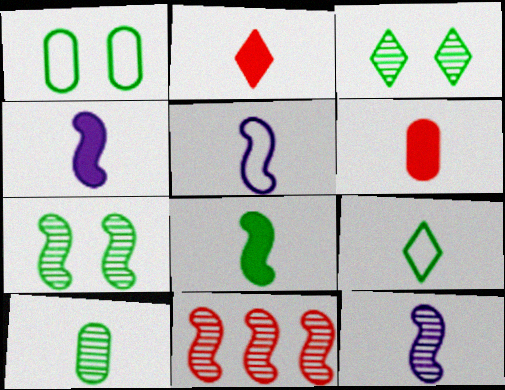[[2, 5, 10], 
[4, 5, 12], 
[6, 9, 12], 
[7, 11, 12], 
[8, 9, 10]]